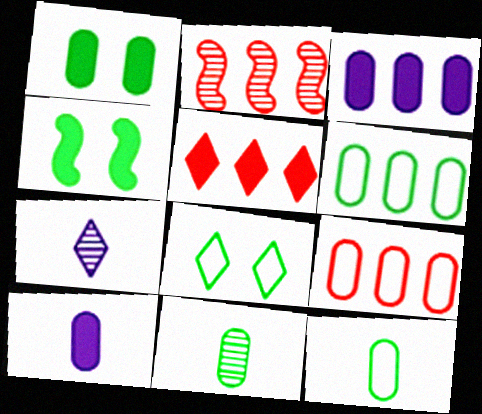[[1, 6, 11], 
[2, 5, 9], 
[2, 8, 10], 
[4, 5, 10], 
[4, 7, 9], 
[5, 7, 8]]